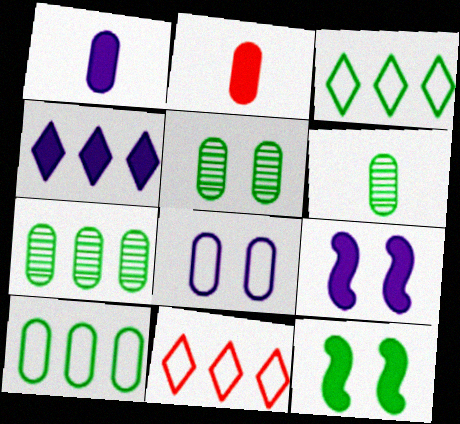[[1, 4, 9], 
[2, 4, 12], 
[2, 7, 8], 
[3, 6, 12], 
[5, 6, 7], 
[6, 9, 11]]